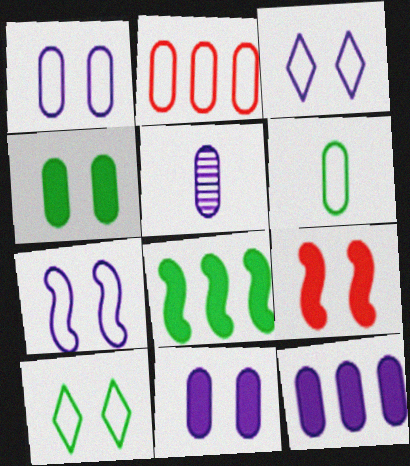[[1, 2, 6], 
[1, 3, 7], 
[1, 5, 12], 
[2, 4, 5]]